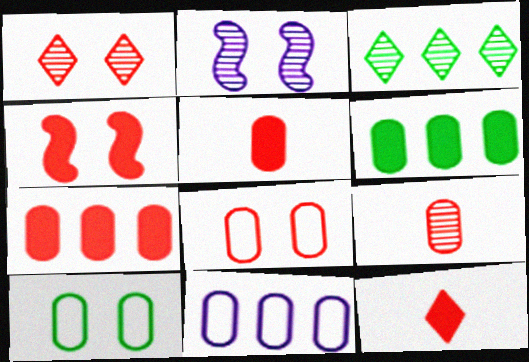[[1, 4, 8], 
[2, 3, 9], 
[4, 7, 12], 
[7, 8, 9]]